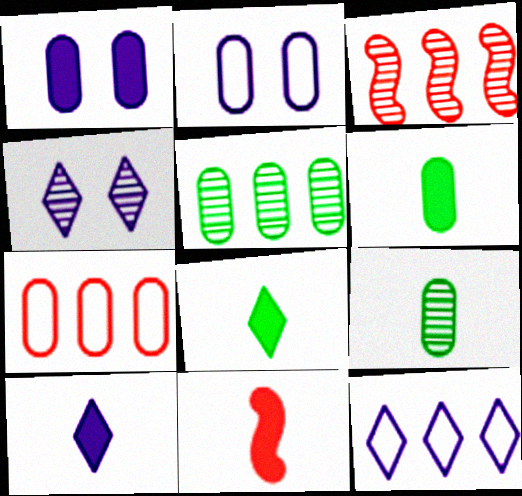[[1, 7, 9], 
[2, 3, 8], 
[3, 4, 9], 
[4, 10, 12], 
[6, 10, 11]]